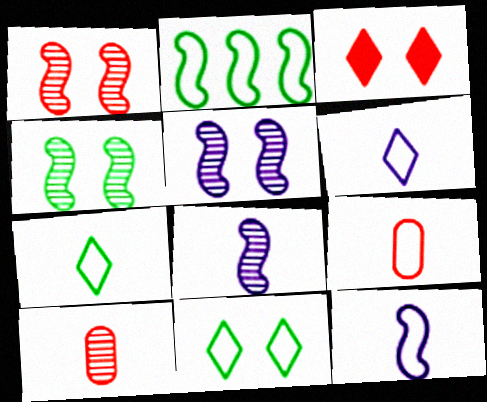[[1, 4, 5], 
[7, 9, 12]]